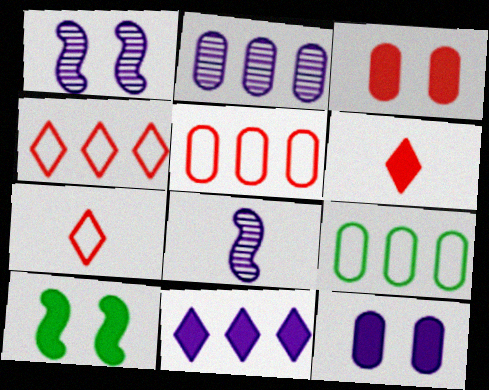[[1, 6, 9], 
[2, 7, 10]]